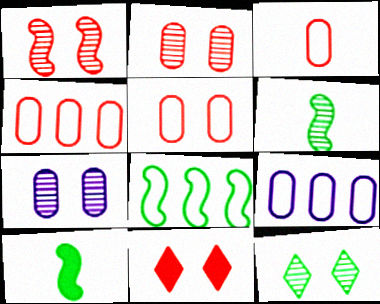[[1, 5, 11], 
[1, 7, 12], 
[3, 4, 5], 
[6, 9, 11]]